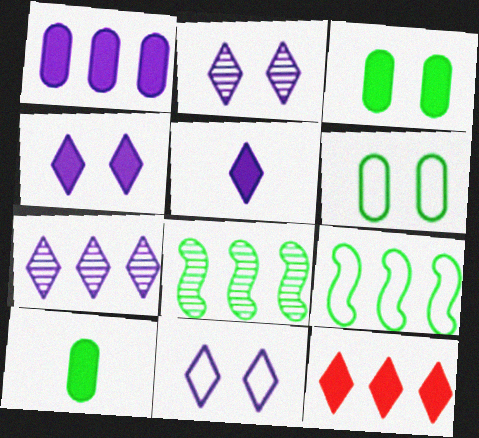[[2, 4, 11], 
[5, 7, 11]]